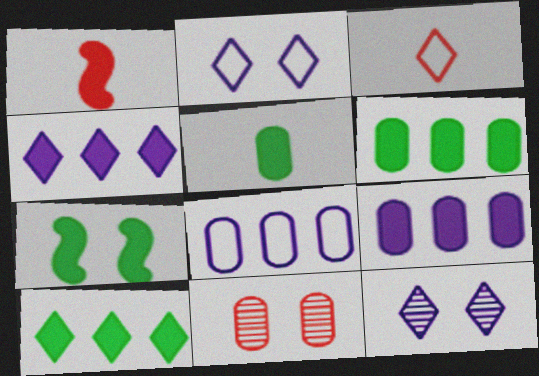[[2, 7, 11], 
[3, 10, 12], 
[5, 7, 10], 
[5, 8, 11]]